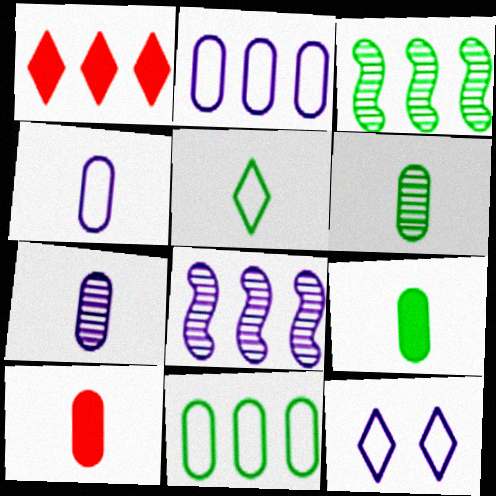[[1, 2, 3], 
[1, 8, 11], 
[3, 10, 12], 
[4, 6, 10]]